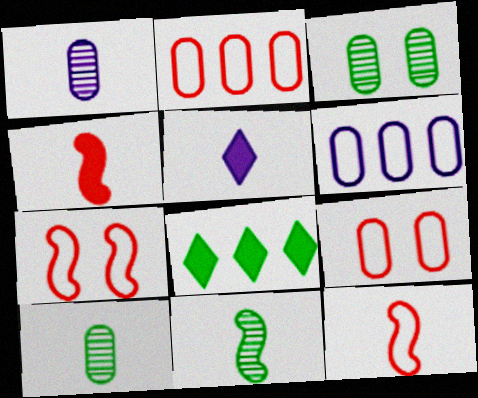[[1, 7, 8], 
[5, 10, 12]]